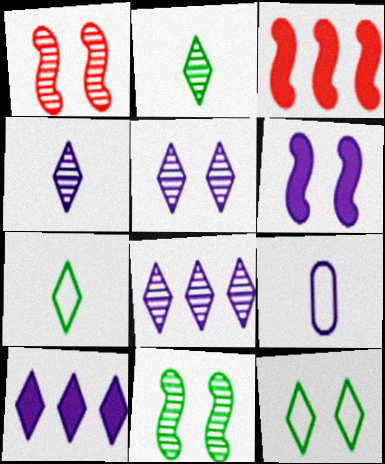[[4, 5, 8], 
[6, 8, 9]]